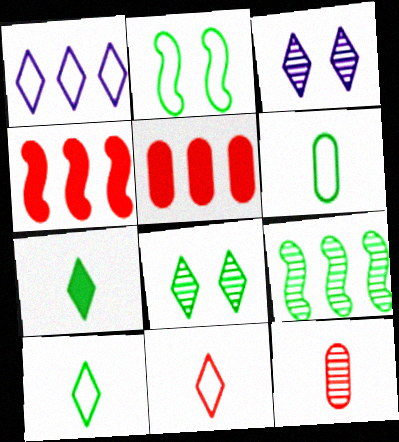[[1, 5, 9], 
[3, 4, 6], 
[3, 9, 12]]